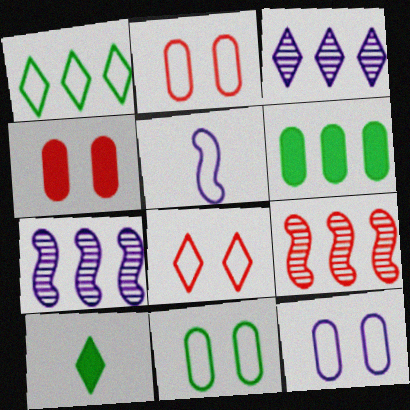[[1, 2, 5], 
[2, 7, 10], 
[2, 11, 12], 
[3, 8, 10], 
[9, 10, 12]]